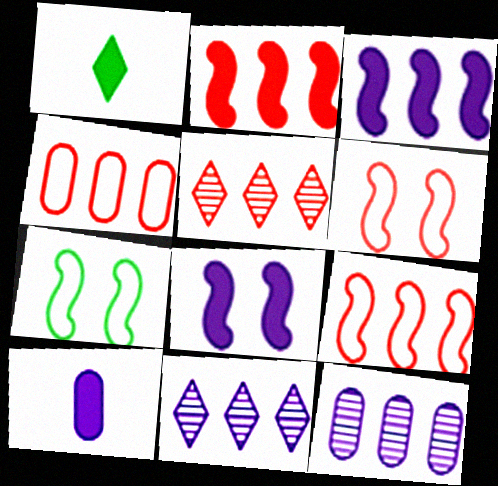[[1, 6, 12], 
[2, 4, 5], 
[5, 7, 10]]